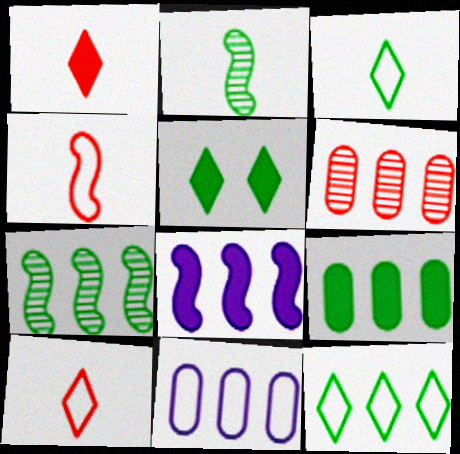[[6, 8, 12], 
[6, 9, 11], 
[7, 9, 12]]